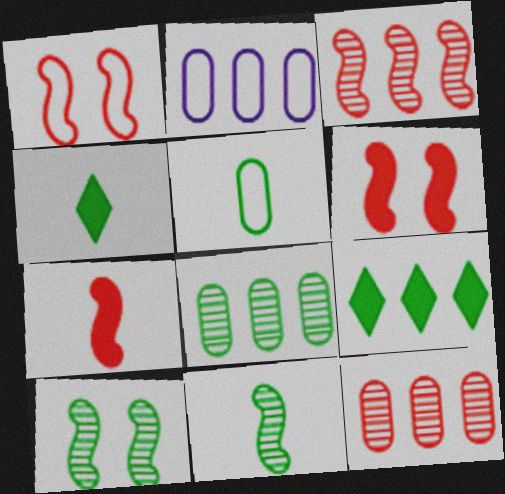[[1, 3, 7], 
[2, 3, 9], 
[4, 5, 11], 
[5, 9, 10]]